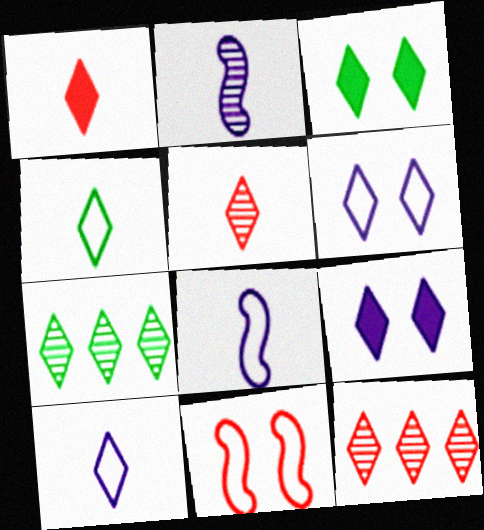[[1, 6, 7], 
[3, 4, 7], 
[3, 10, 12], 
[4, 9, 12]]